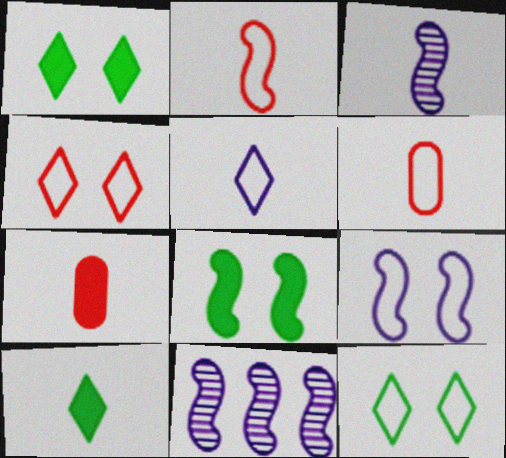[[1, 6, 11], 
[2, 8, 11], 
[3, 6, 10], 
[7, 11, 12]]